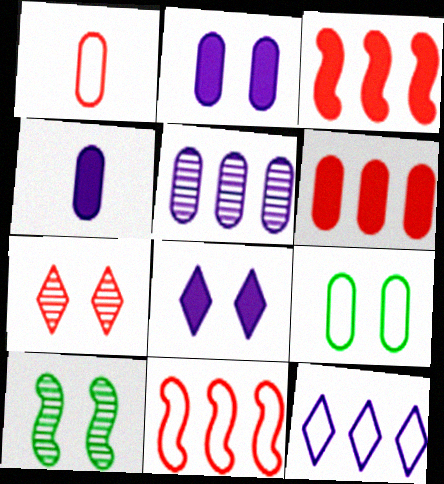[[1, 3, 7]]